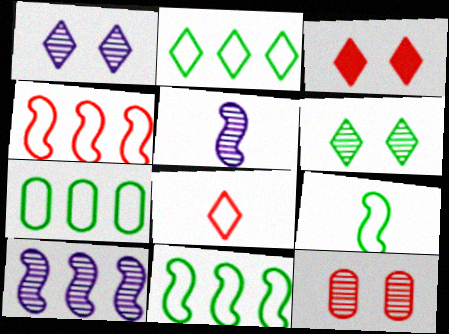[[2, 7, 11], 
[3, 5, 7]]